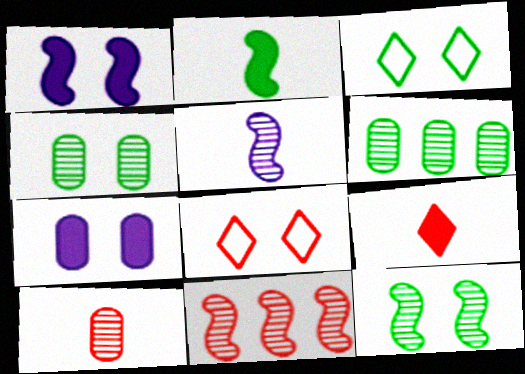[[1, 4, 8], 
[2, 3, 6], 
[5, 11, 12], 
[7, 8, 12]]